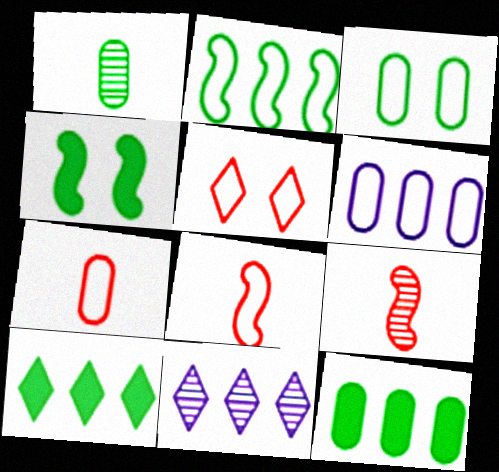[[1, 3, 12], 
[3, 6, 7], 
[4, 7, 11]]